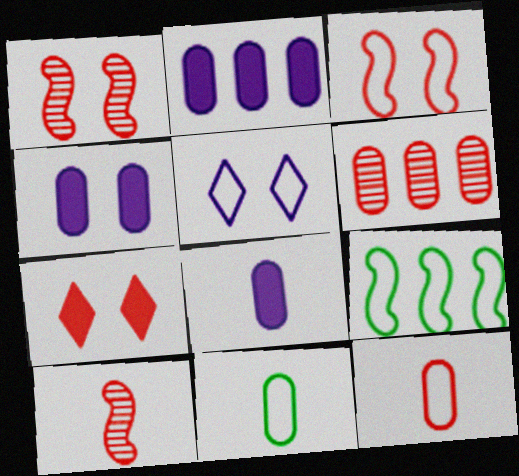[[2, 4, 8], 
[4, 6, 11], 
[5, 9, 12]]